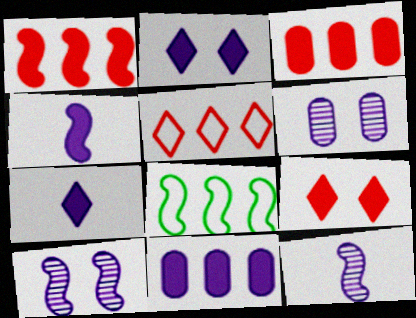[[2, 4, 11]]